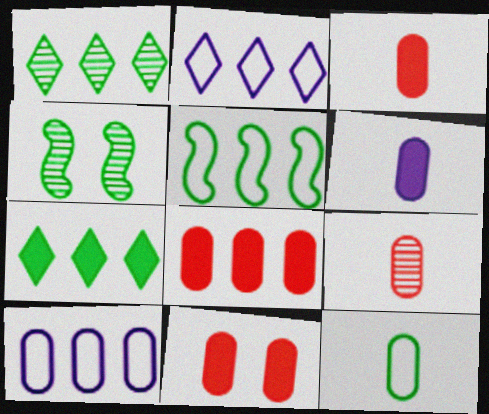[[2, 3, 4], 
[3, 8, 11], 
[4, 7, 12], 
[6, 9, 12]]